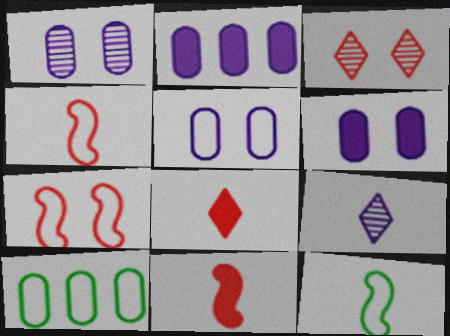[[1, 5, 6], 
[2, 3, 12]]